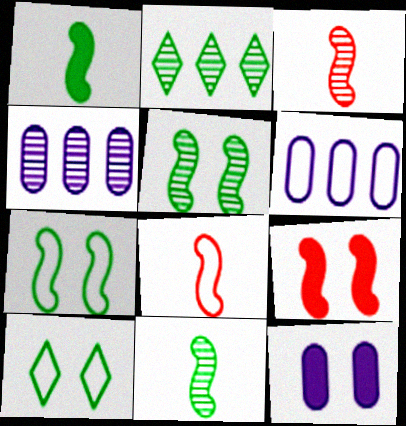[[2, 8, 12], 
[6, 8, 10]]